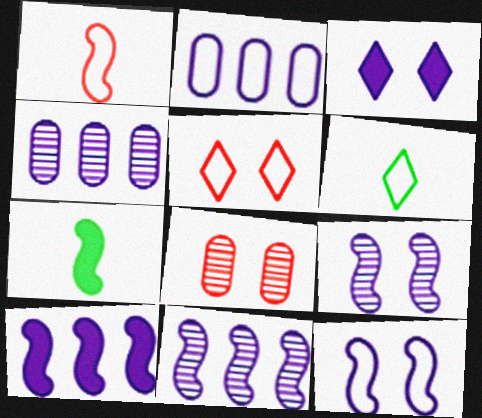[[4, 5, 7], 
[6, 8, 10]]